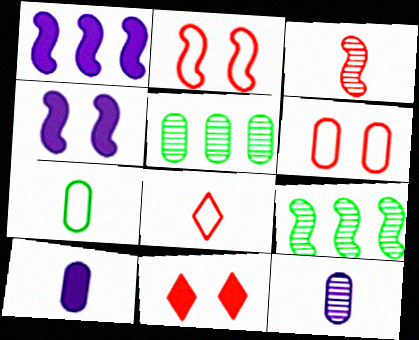[[4, 5, 8], 
[5, 6, 10]]